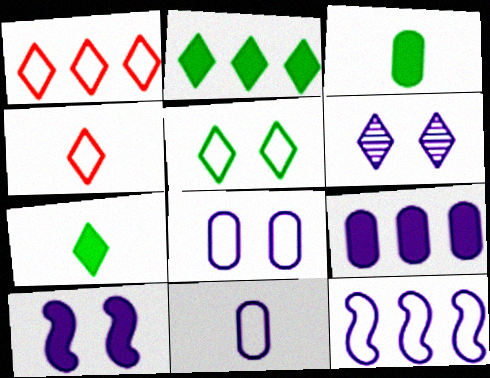[[1, 6, 7], 
[2, 4, 6], 
[6, 8, 10]]